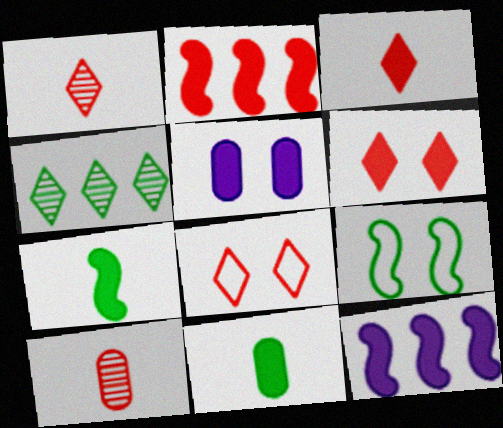[[2, 8, 10], 
[4, 9, 11], 
[6, 11, 12]]